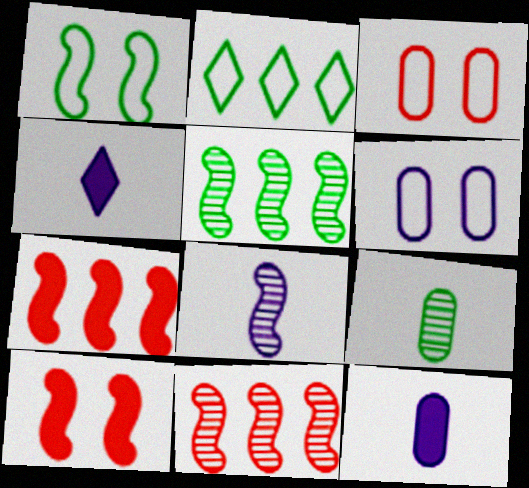[[1, 7, 8], 
[3, 4, 5]]